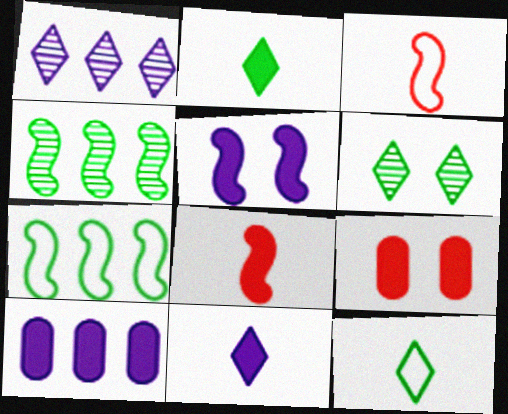[[3, 4, 5], 
[3, 6, 10], 
[5, 10, 11]]